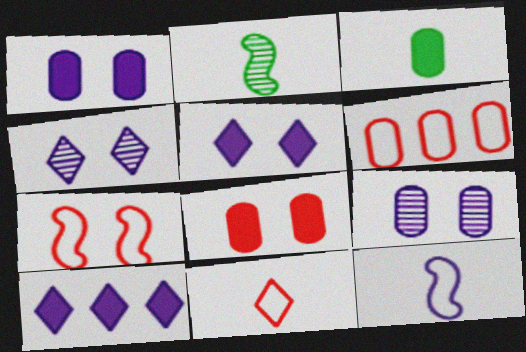[[2, 5, 6], 
[3, 6, 9], 
[6, 7, 11], 
[9, 10, 12]]